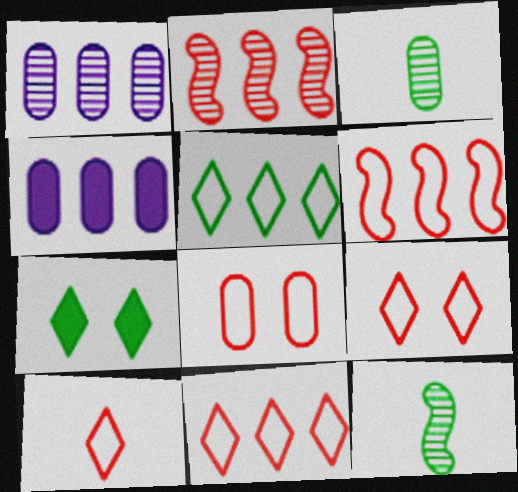[[2, 4, 5], 
[3, 4, 8], 
[4, 9, 12], 
[6, 8, 10], 
[9, 10, 11]]